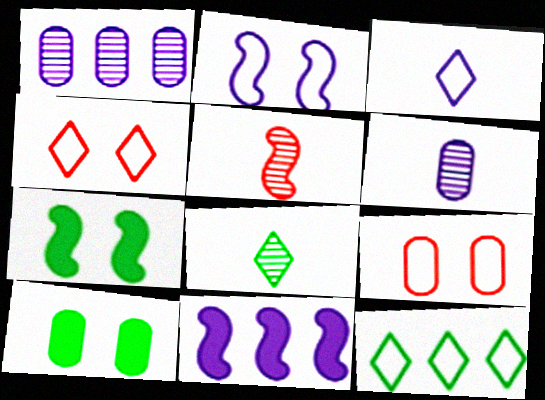[[3, 4, 12], 
[5, 6, 8], 
[8, 9, 11]]